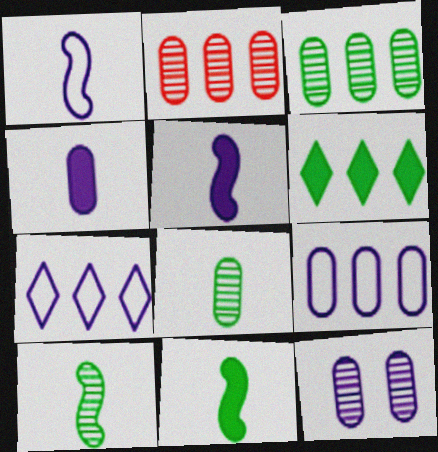[[2, 8, 12], 
[4, 9, 12], 
[5, 7, 12]]